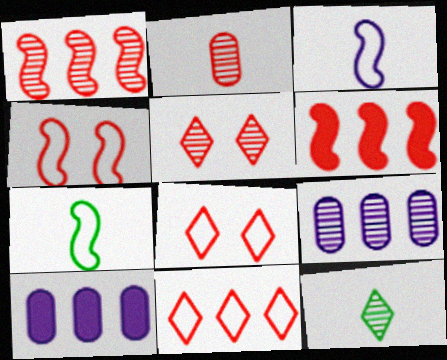[[1, 2, 5], 
[2, 6, 8], 
[4, 10, 12], 
[5, 7, 10]]